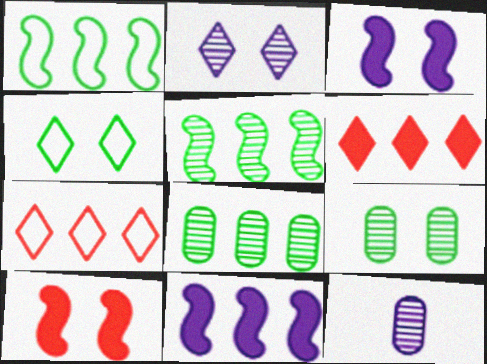[[7, 8, 11]]